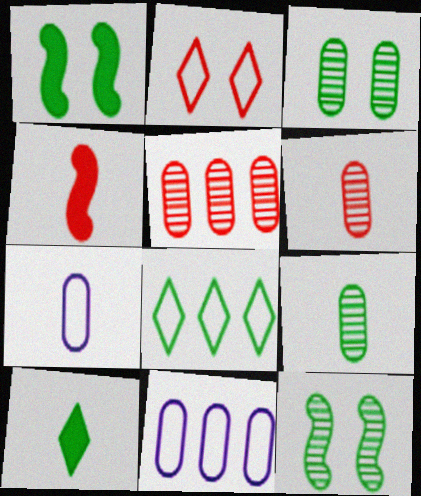[[1, 8, 9], 
[2, 4, 5]]